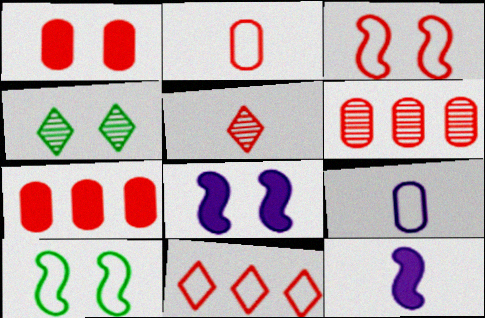[[1, 2, 6], 
[2, 3, 11], 
[3, 5, 7], 
[9, 10, 11]]